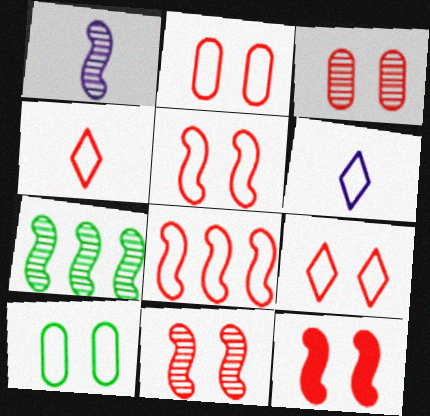[[1, 7, 11], 
[2, 4, 8], 
[2, 5, 9], 
[3, 9, 12], 
[5, 11, 12], 
[6, 8, 10]]